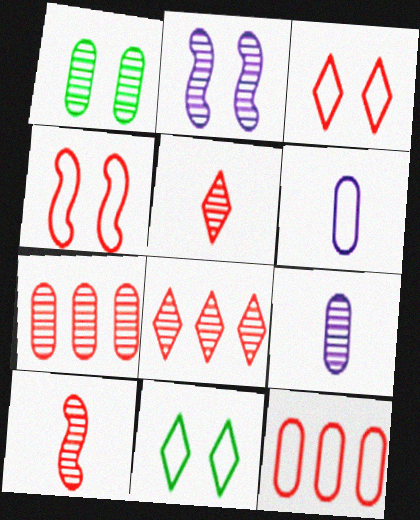[[1, 7, 9]]